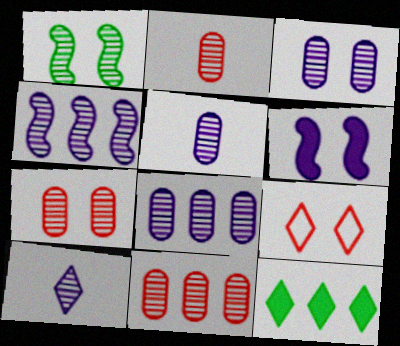[[1, 10, 11], 
[2, 7, 11], 
[3, 4, 10], 
[3, 5, 8], 
[9, 10, 12]]